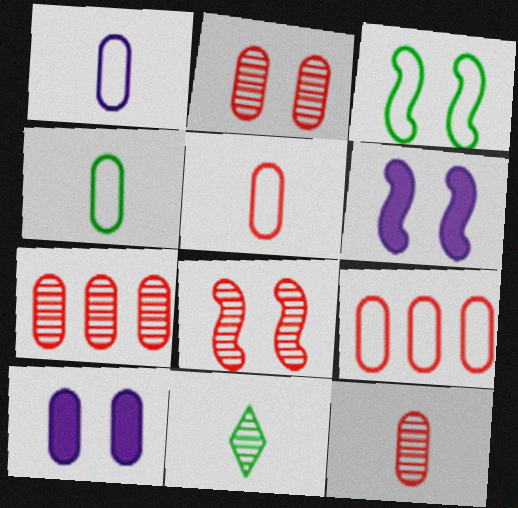[[1, 4, 5], 
[2, 7, 12], 
[3, 6, 8], 
[4, 7, 10], 
[6, 9, 11]]